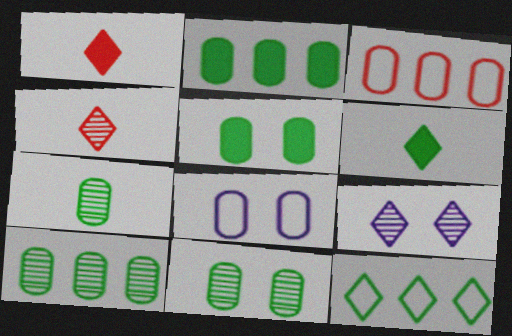[[1, 9, 12], 
[7, 10, 11]]